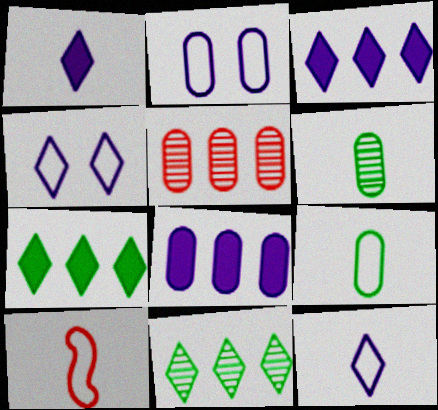[[1, 6, 10], 
[9, 10, 12]]